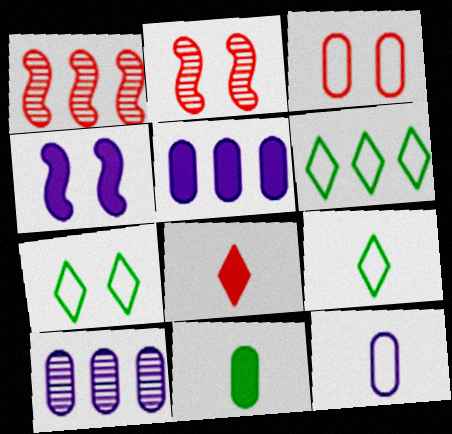[[1, 3, 8], 
[1, 5, 6], 
[2, 5, 9], 
[3, 10, 11], 
[6, 7, 9]]